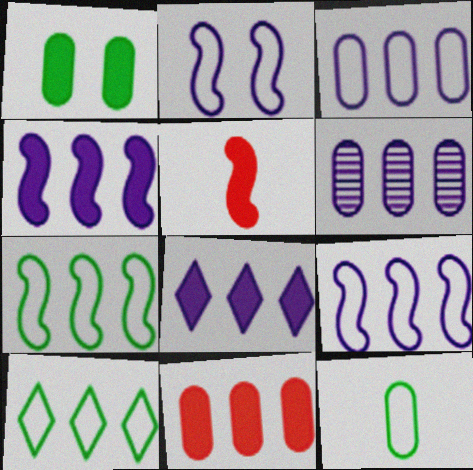[[1, 5, 8], 
[6, 8, 9]]